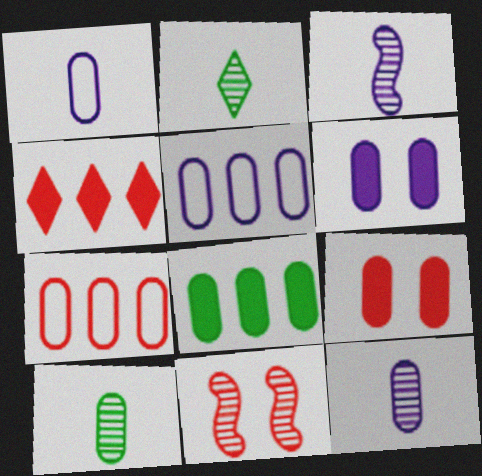[[5, 6, 12], 
[5, 9, 10], 
[6, 7, 10]]